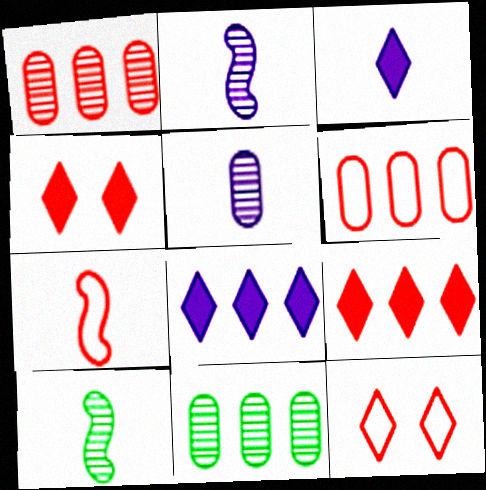[[1, 4, 7], 
[6, 7, 12]]